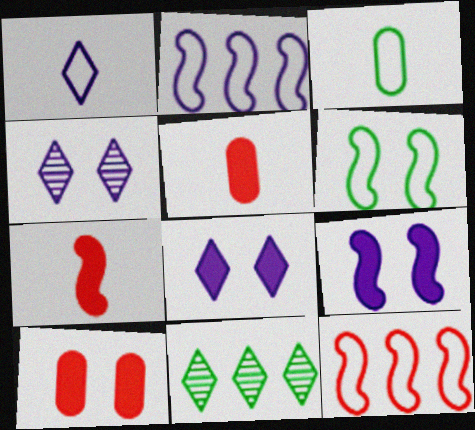[[4, 6, 10]]